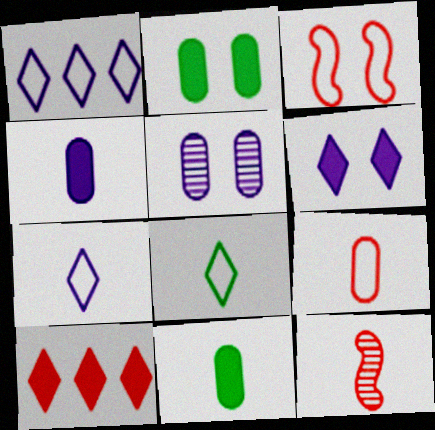[[1, 2, 12], 
[4, 8, 12], 
[7, 11, 12]]